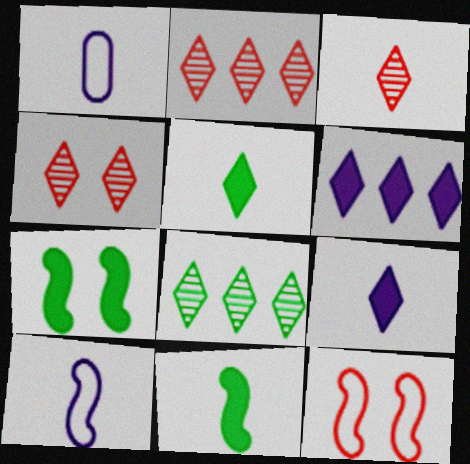[[1, 2, 7], 
[1, 3, 11], 
[2, 3, 4]]